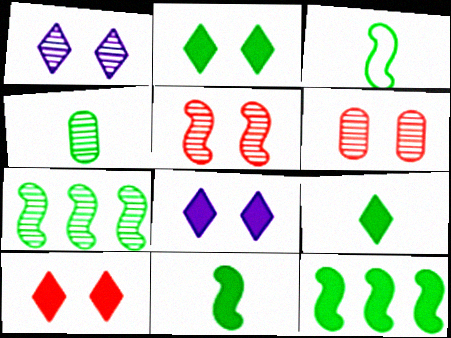[[2, 8, 10], 
[3, 4, 9]]